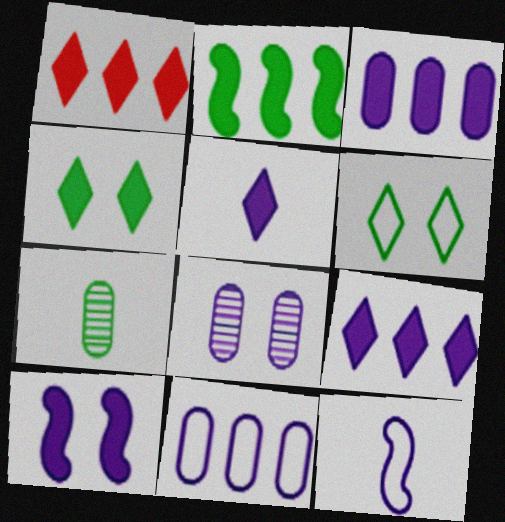[[1, 2, 3], 
[1, 4, 5], 
[2, 6, 7], 
[3, 5, 10], 
[8, 9, 12]]